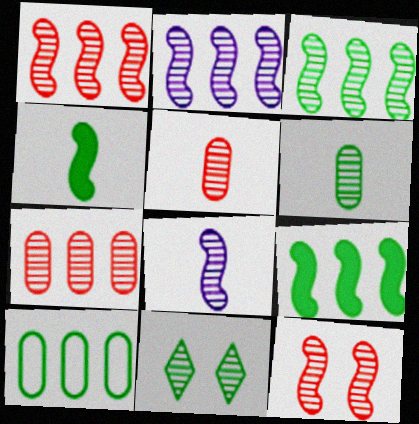[[1, 2, 3], 
[2, 5, 11], 
[3, 6, 11], 
[3, 8, 12], 
[4, 10, 11], 
[7, 8, 11]]